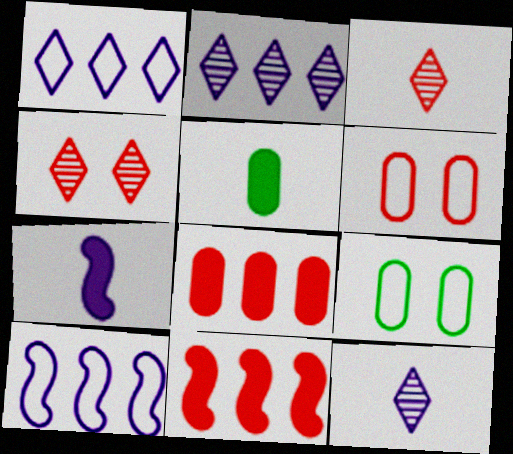[[3, 6, 11], 
[4, 5, 10], 
[9, 11, 12]]